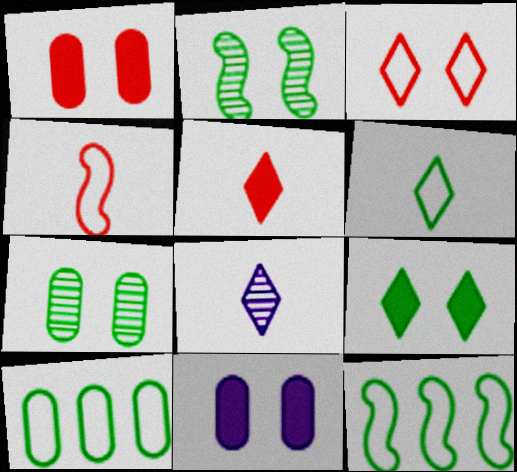[[1, 8, 12], 
[2, 3, 11], 
[5, 6, 8]]